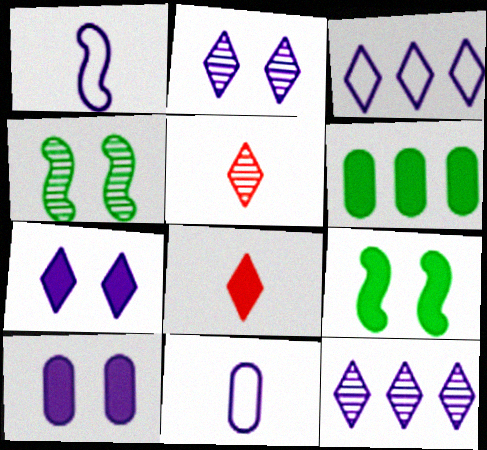[[1, 10, 12]]